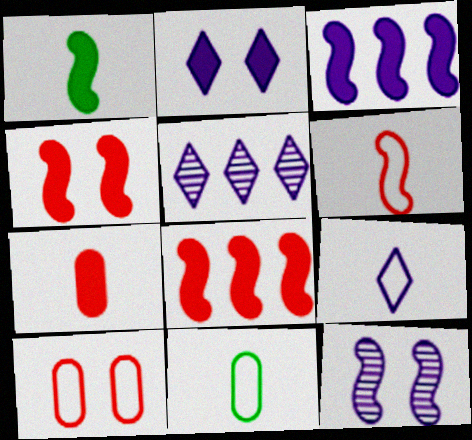[[1, 3, 4], 
[1, 5, 10], 
[2, 5, 9], 
[4, 5, 11], 
[6, 9, 11]]